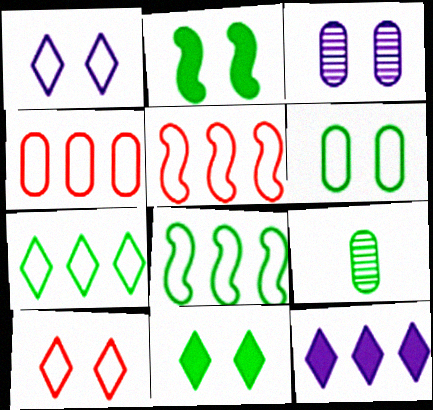[[2, 3, 10], 
[2, 7, 9], 
[8, 9, 11]]